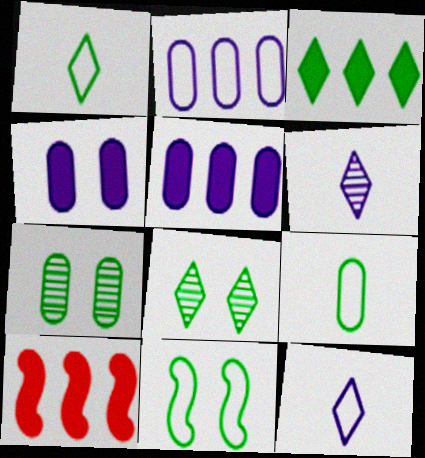[[1, 3, 8], 
[3, 5, 10], 
[7, 10, 12]]